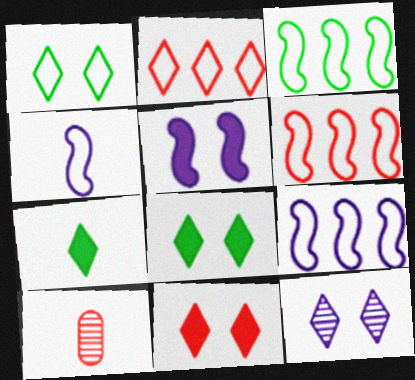[[1, 11, 12], 
[2, 7, 12], 
[3, 6, 9], 
[4, 7, 10], 
[6, 10, 11], 
[8, 9, 10]]